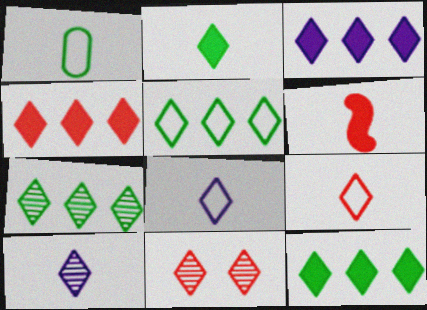[[1, 6, 10], 
[2, 9, 10], 
[3, 4, 12], 
[4, 9, 11], 
[5, 7, 12], 
[7, 10, 11], 
[8, 11, 12]]